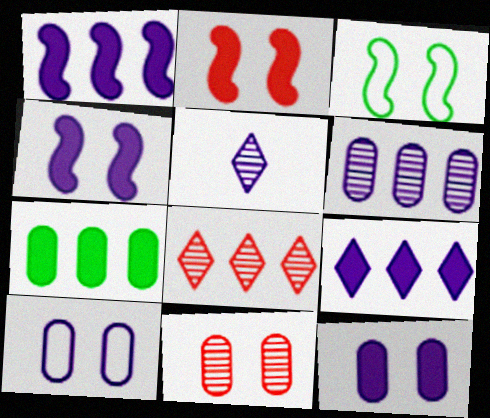[[1, 5, 10]]